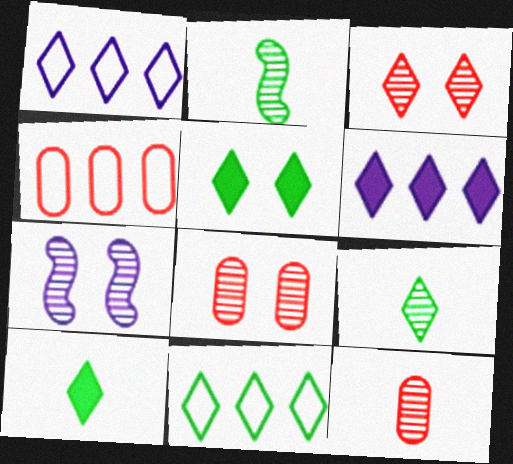[[1, 3, 10], 
[4, 7, 10], 
[5, 9, 11]]